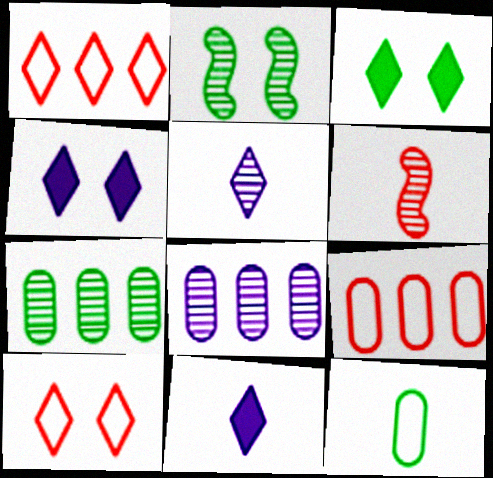[[1, 3, 5], 
[2, 9, 11], 
[6, 11, 12]]